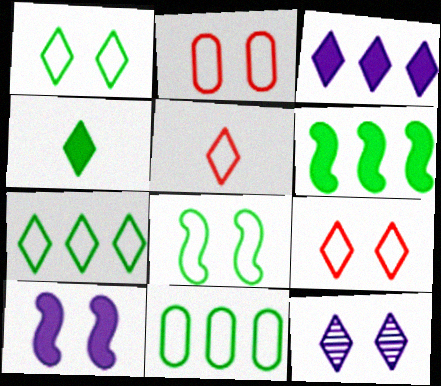[]